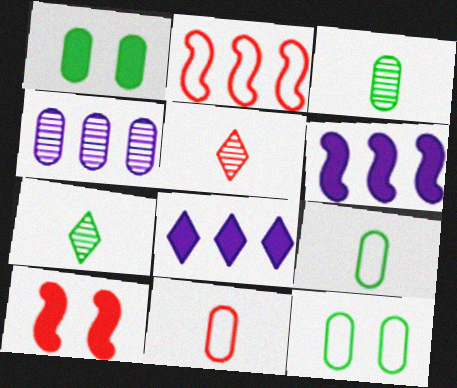[[1, 4, 11], 
[5, 6, 12]]